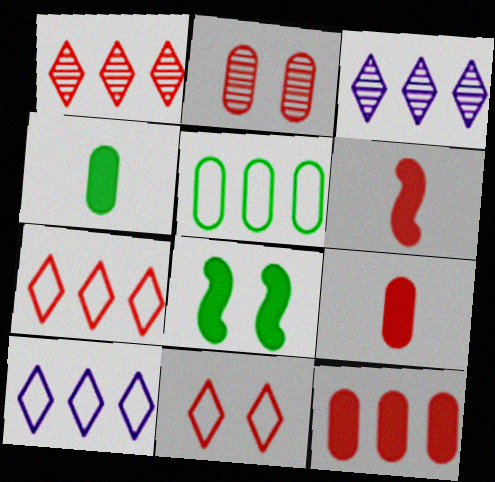[[2, 6, 7]]